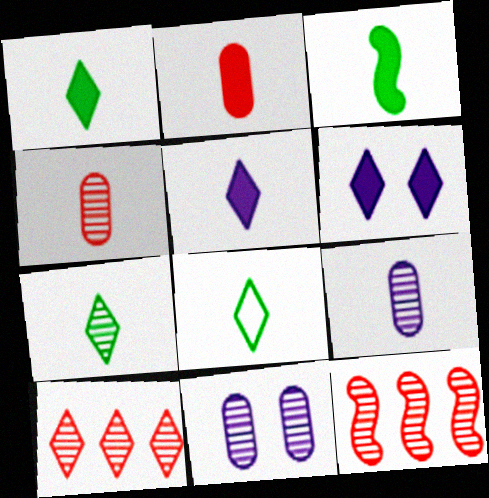[[1, 7, 8], 
[2, 3, 5], 
[6, 8, 10], 
[7, 11, 12]]